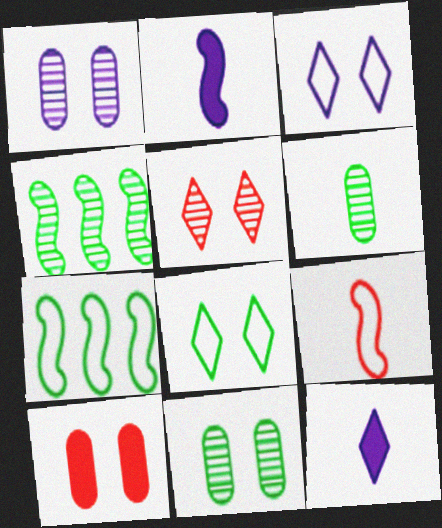[[6, 9, 12]]